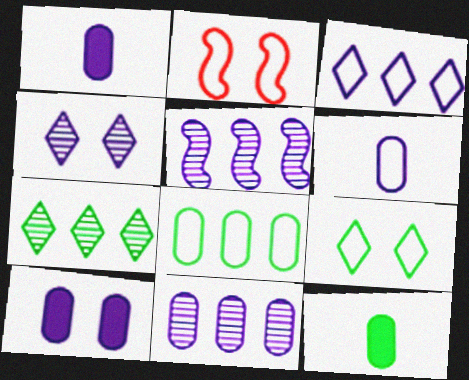[[1, 2, 7], 
[6, 10, 11]]